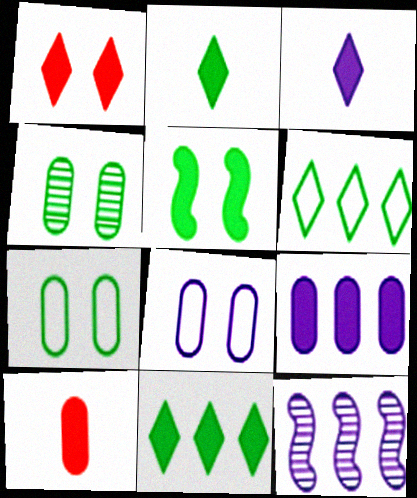[[1, 3, 11], 
[3, 8, 12]]